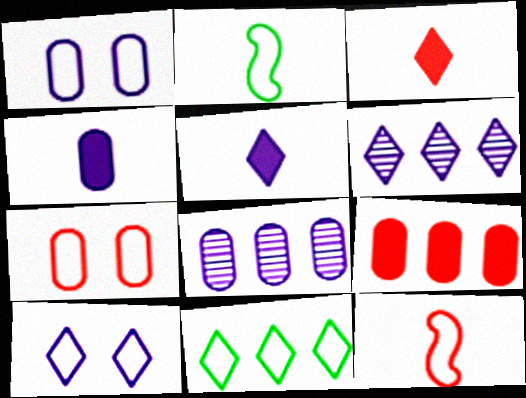[[1, 4, 8], 
[1, 11, 12], 
[5, 6, 10]]